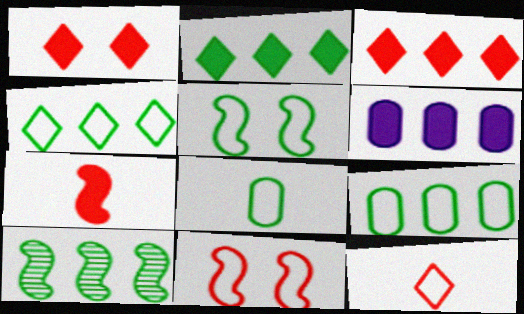[[2, 9, 10], 
[4, 5, 8]]